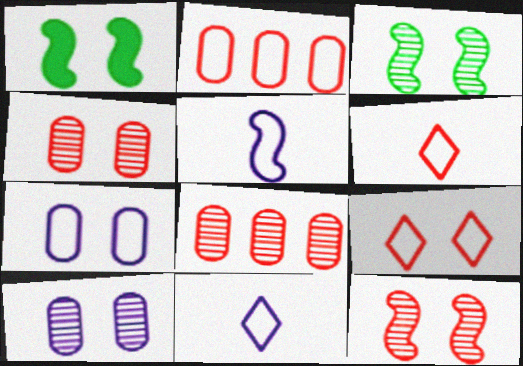[[1, 8, 11], 
[1, 9, 10]]